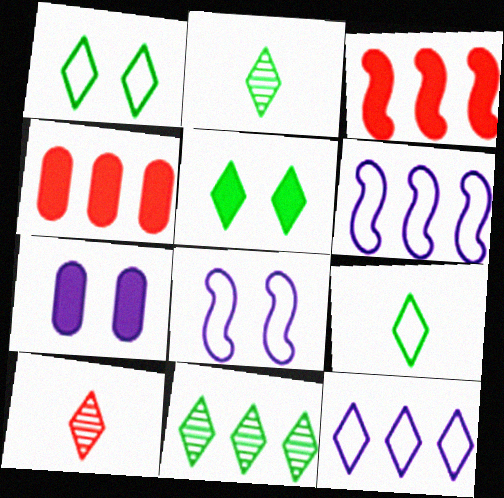[[2, 4, 8], 
[4, 6, 11], 
[5, 9, 11], 
[5, 10, 12]]